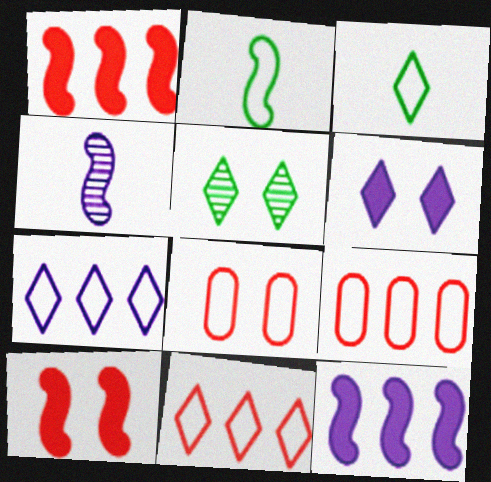[[2, 7, 8]]